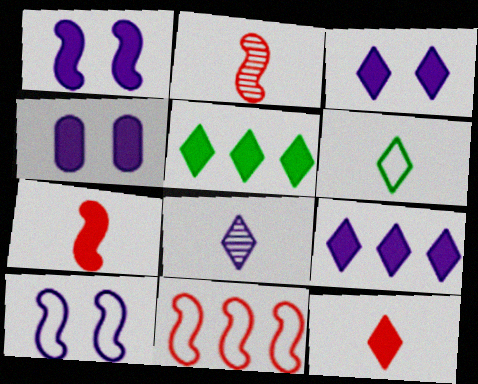[[1, 3, 4], 
[3, 5, 12], 
[4, 5, 7], 
[6, 8, 12]]